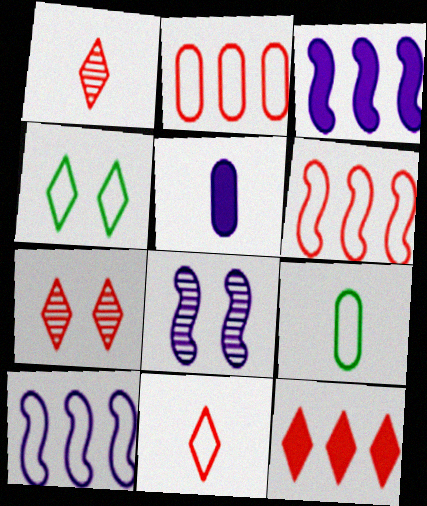[[3, 7, 9], 
[7, 11, 12], 
[8, 9, 12]]